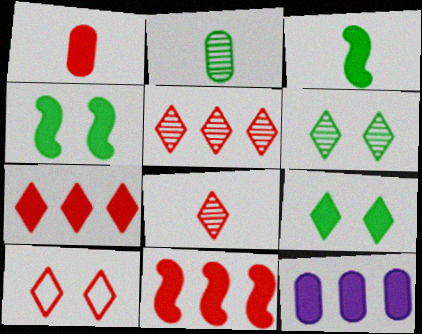[[7, 8, 10]]